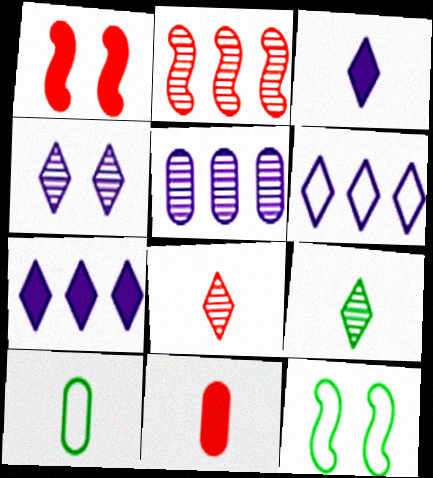[[3, 4, 6]]